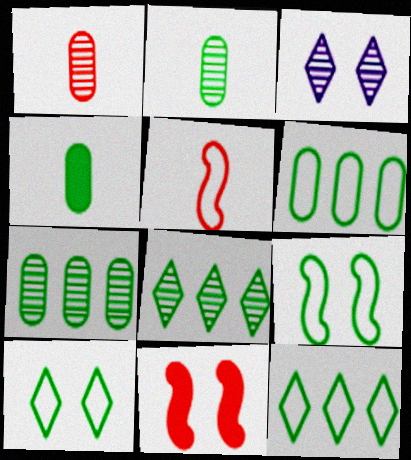[[4, 8, 9]]